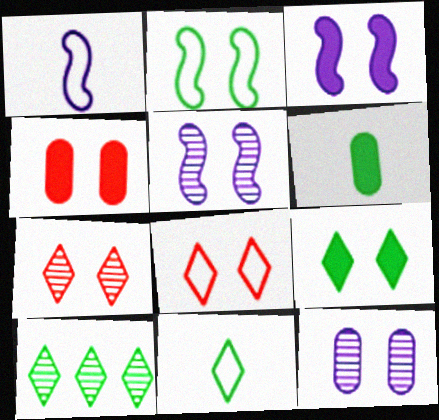[[1, 4, 10], 
[2, 6, 10], 
[3, 4, 9], 
[9, 10, 11]]